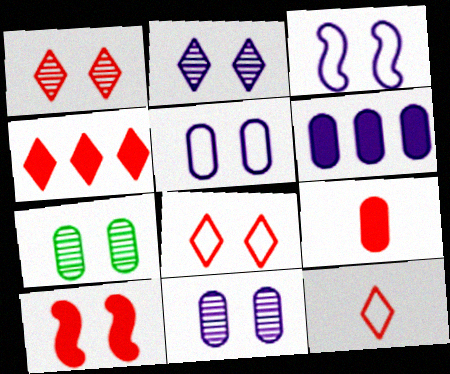[[1, 4, 12], 
[4, 9, 10]]